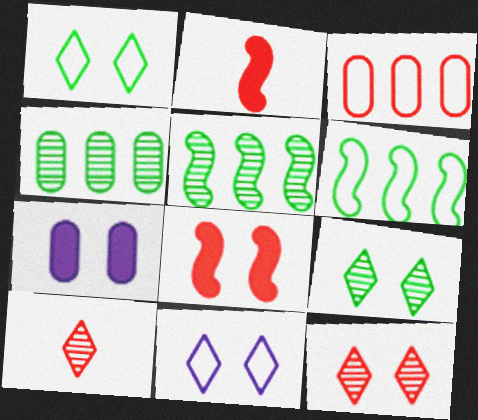[[2, 3, 12], 
[2, 4, 11], 
[3, 8, 10], 
[6, 7, 10]]